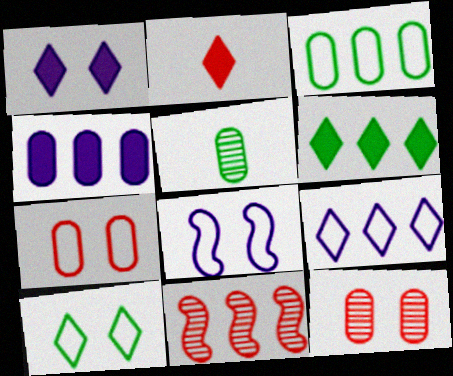[[1, 2, 6], 
[2, 7, 11], 
[4, 5, 7], 
[7, 8, 10]]